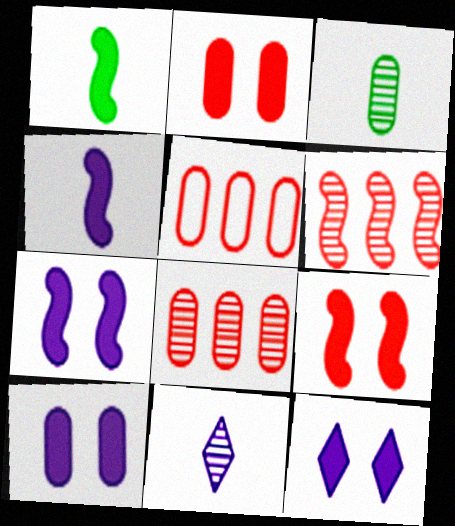[[3, 5, 10], 
[7, 10, 12]]